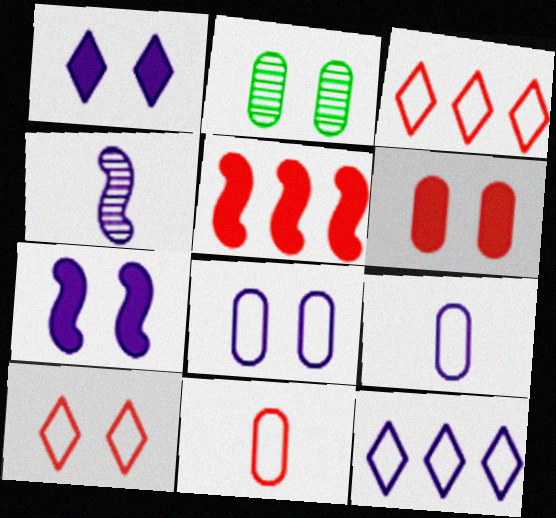[[2, 6, 8], 
[2, 7, 10]]